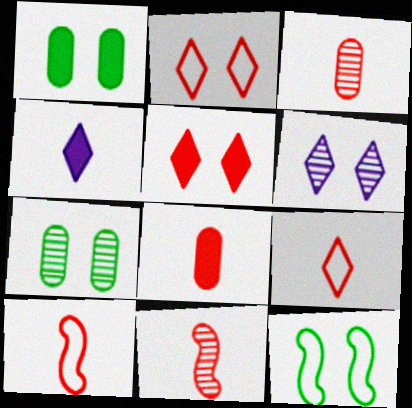[[8, 9, 11]]